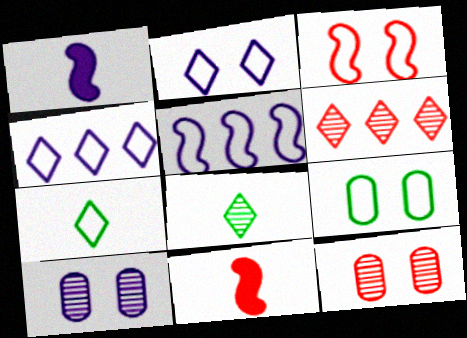[[1, 4, 10], 
[1, 6, 9], 
[2, 3, 9]]